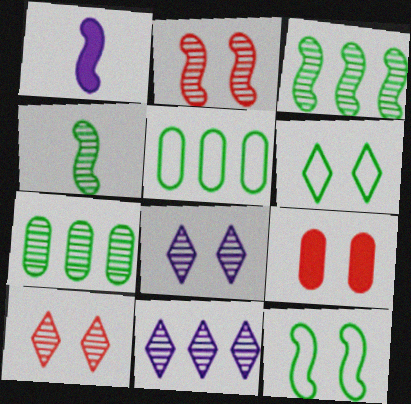[[1, 5, 10], 
[8, 9, 12]]